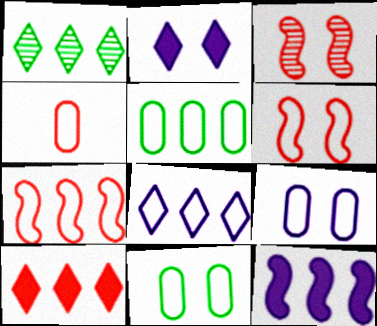[[1, 8, 10], 
[2, 3, 11], 
[3, 4, 10], 
[4, 5, 9], 
[5, 7, 8]]